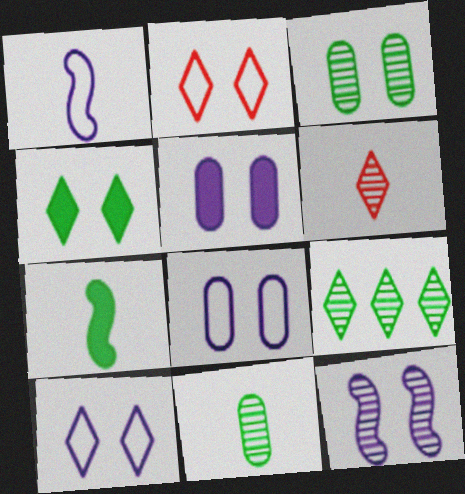[[5, 10, 12]]